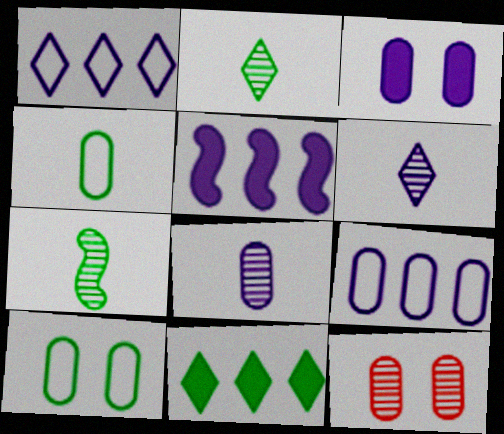[[3, 8, 9], 
[3, 10, 12], 
[7, 10, 11]]